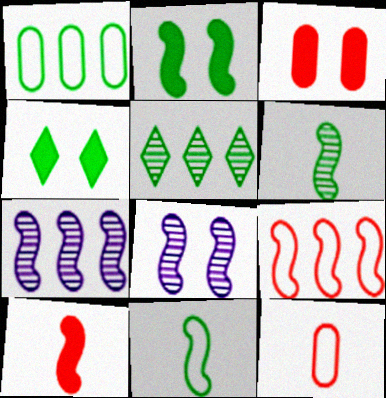[[1, 4, 6], 
[4, 7, 12]]